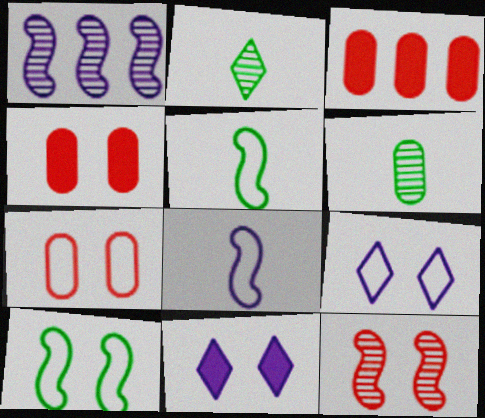[[7, 9, 10]]